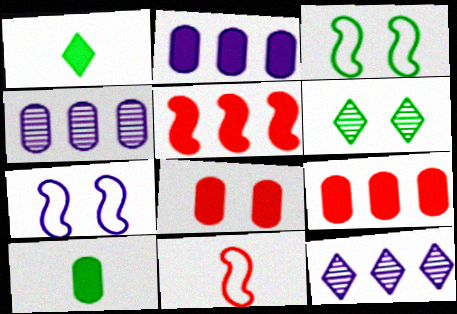[[2, 6, 11], 
[2, 8, 10], 
[6, 7, 8]]